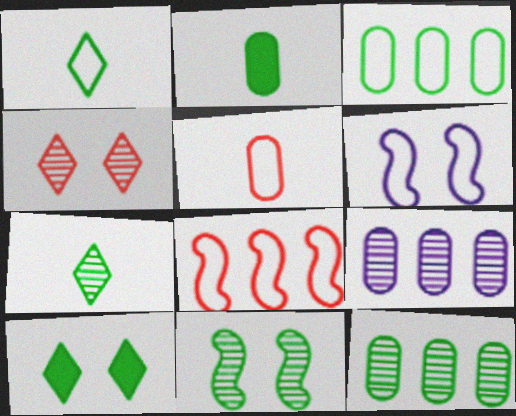[[7, 11, 12]]